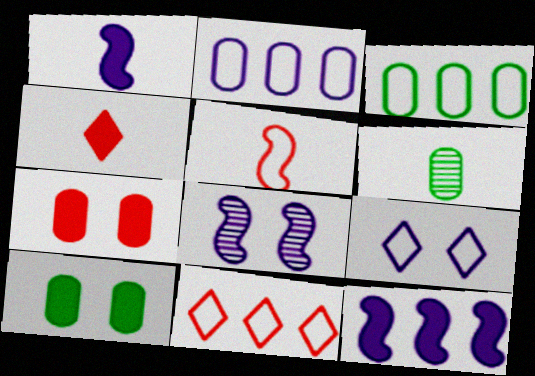[[2, 6, 7], 
[3, 4, 8], 
[3, 5, 9], 
[3, 6, 10], 
[4, 10, 12]]